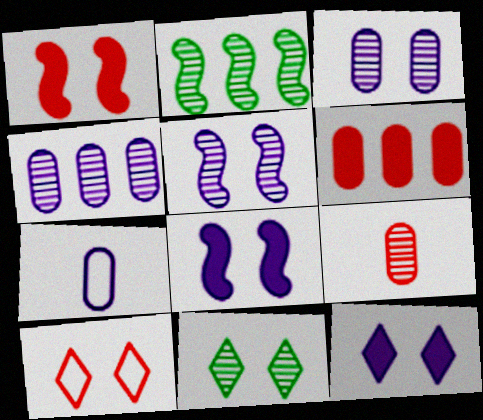[[10, 11, 12]]